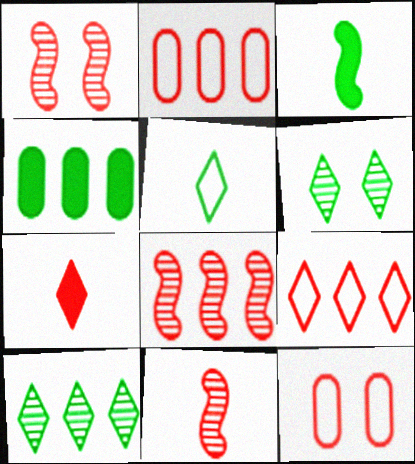[[1, 2, 7], 
[1, 8, 11], 
[7, 8, 12]]